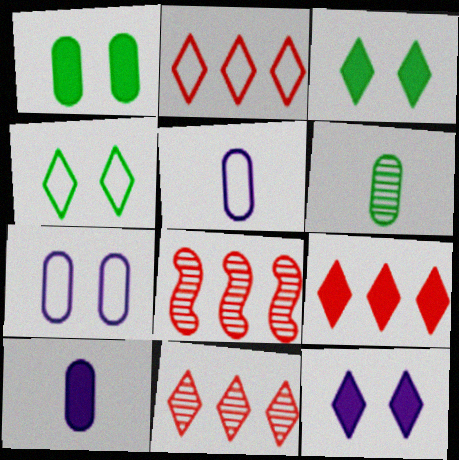[[2, 9, 11], 
[3, 5, 8], 
[4, 8, 10]]